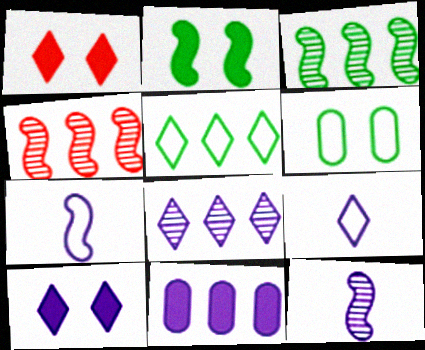[[2, 4, 7], 
[4, 5, 11], 
[8, 9, 10]]